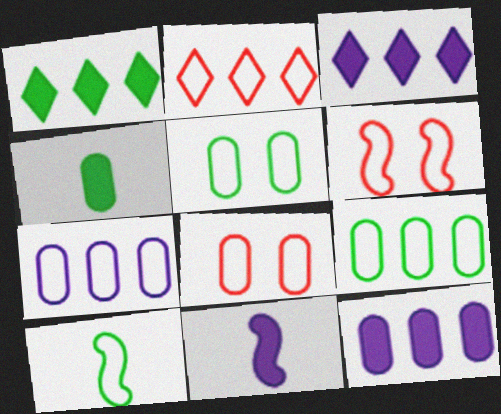[]